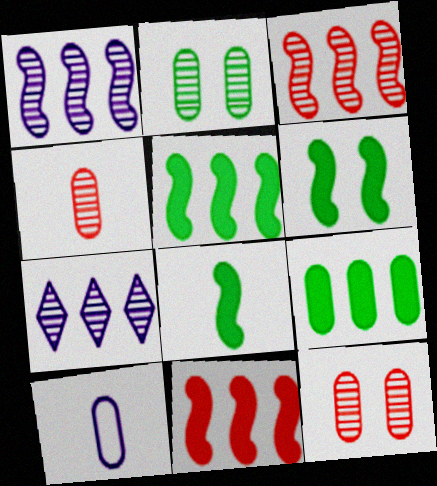[[5, 6, 8], 
[9, 10, 12]]